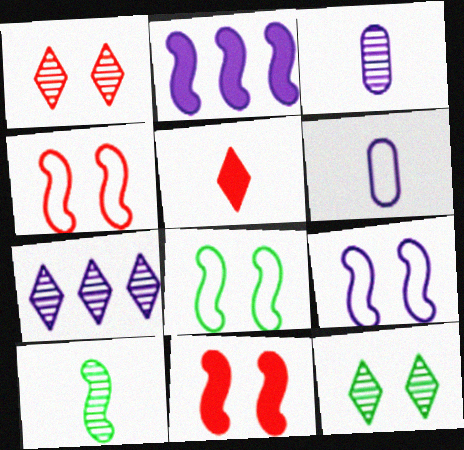[[2, 4, 10], 
[4, 8, 9], 
[5, 6, 10]]